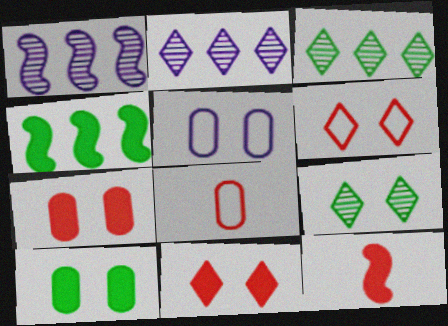[[3, 5, 12]]